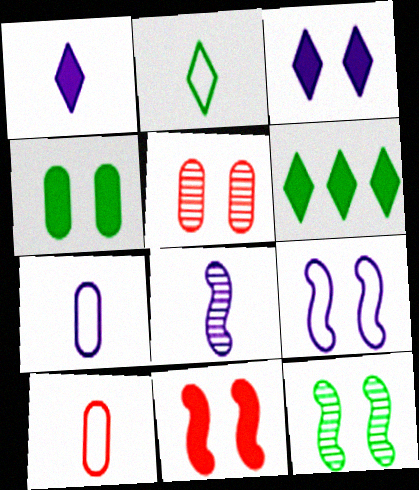[[1, 7, 8], 
[3, 4, 11], 
[9, 11, 12]]